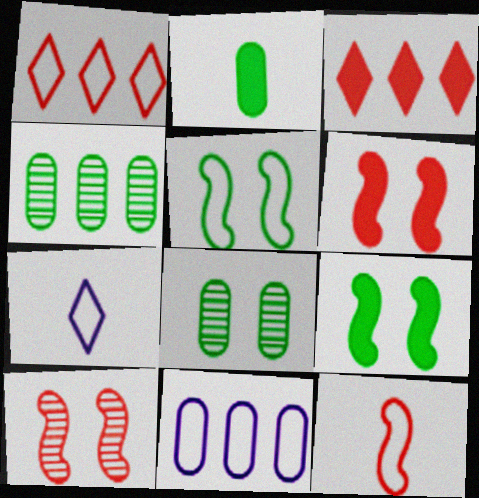[[4, 6, 7]]